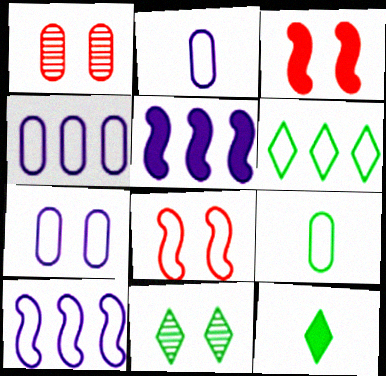[[1, 10, 12], 
[2, 4, 7], 
[2, 6, 8], 
[3, 7, 11], 
[6, 11, 12]]